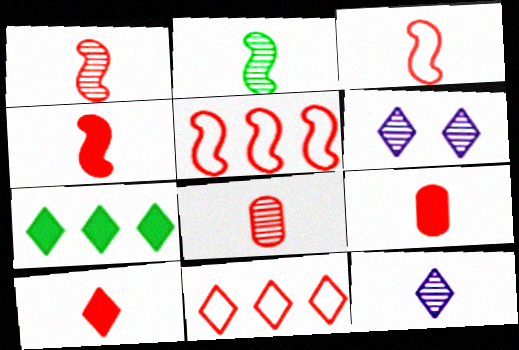[[1, 3, 4], 
[2, 8, 12], 
[3, 8, 10], 
[4, 9, 10]]